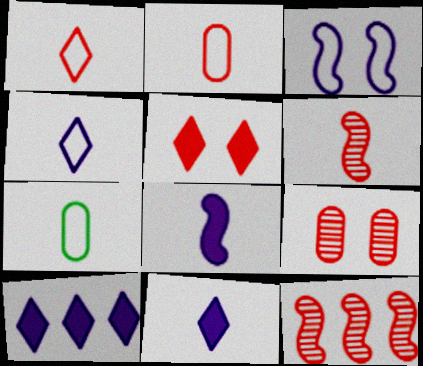[[2, 5, 12], 
[6, 7, 11]]